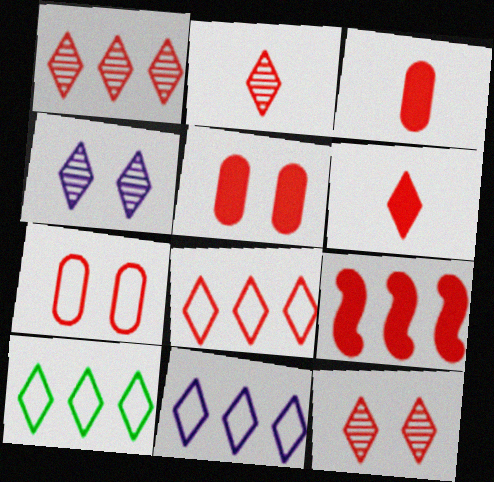[[1, 2, 12], 
[2, 7, 9], 
[4, 6, 10], 
[5, 6, 9], 
[6, 8, 12], 
[8, 10, 11]]